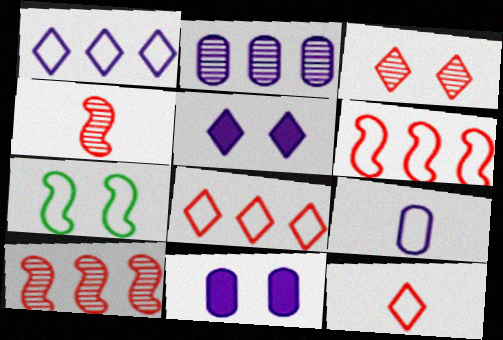[[2, 9, 11], 
[3, 7, 11], 
[7, 8, 9]]